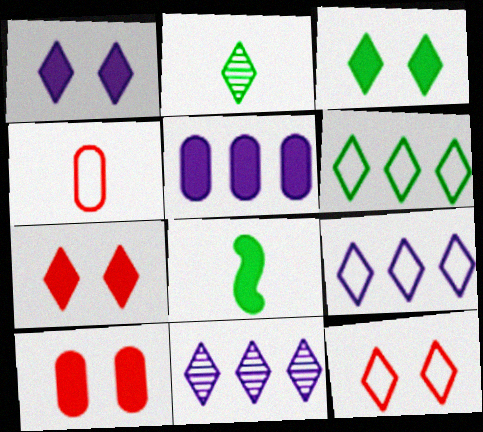[[1, 3, 7], 
[2, 3, 6], 
[2, 7, 9], 
[5, 7, 8]]